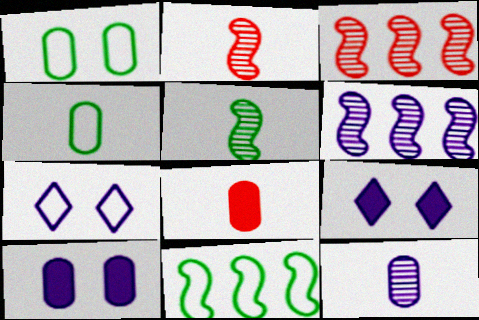[[3, 4, 9], 
[4, 8, 12]]